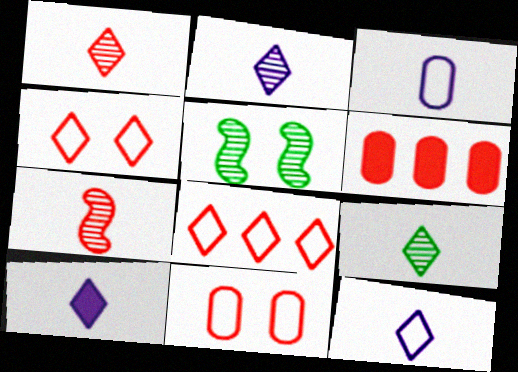[[1, 2, 9], 
[2, 10, 12], 
[4, 6, 7], 
[5, 6, 12]]